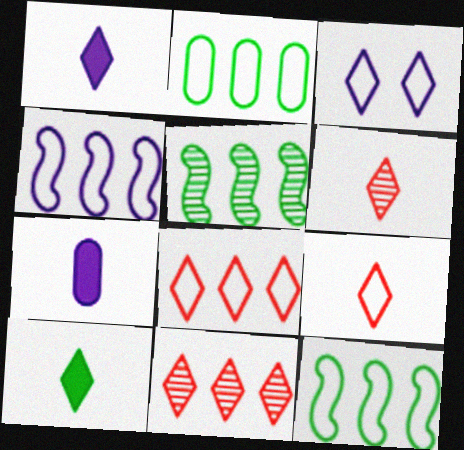[[2, 4, 8], 
[3, 10, 11]]